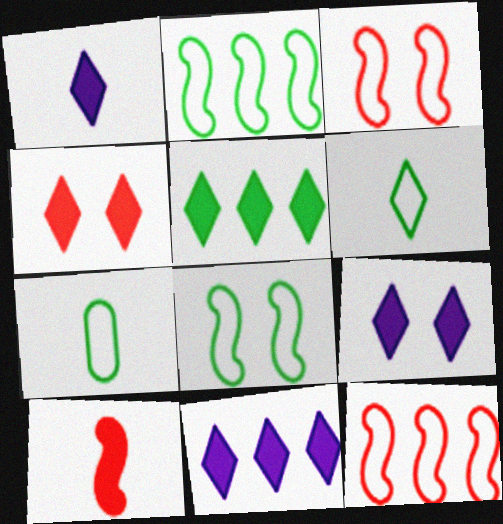[[1, 4, 5], 
[1, 9, 11]]